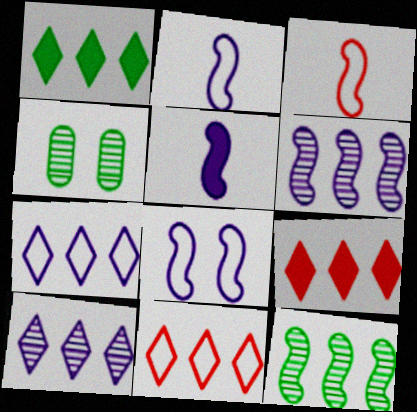[[1, 10, 11], 
[2, 4, 9], 
[4, 5, 11], 
[5, 6, 8]]